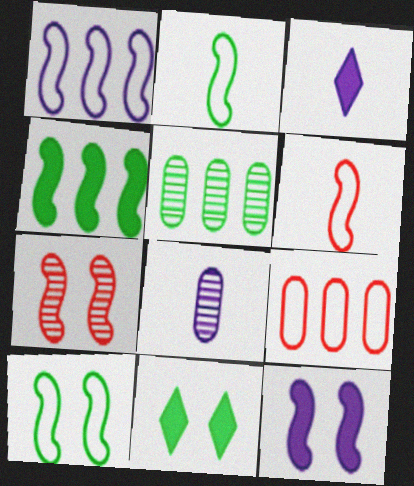[[1, 6, 10], 
[2, 5, 11], 
[7, 10, 12]]